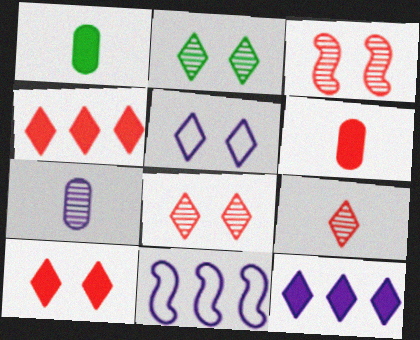[[1, 8, 11], 
[2, 5, 10], 
[2, 6, 11]]